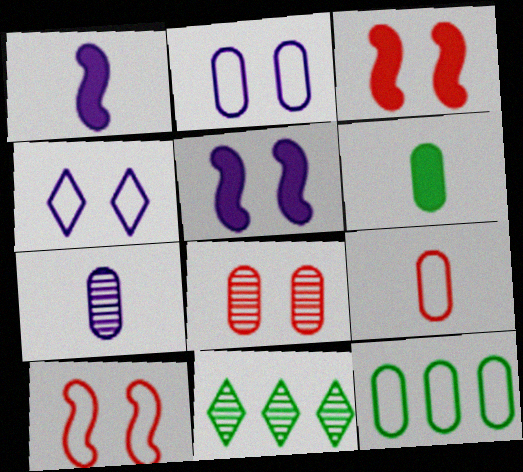[[2, 9, 12], 
[5, 9, 11], 
[6, 7, 9]]